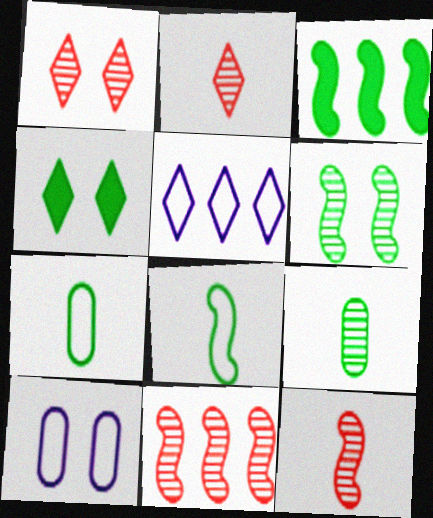[[2, 3, 10], 
[2, 4, 5], 
[3, 6, 8]]